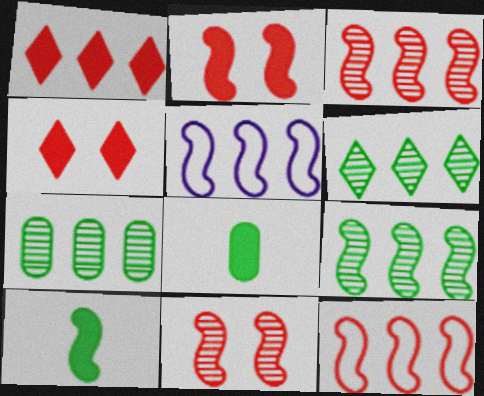[[1, 5, 7], 
[5, 10, 11], 
[6, 7, 9]]